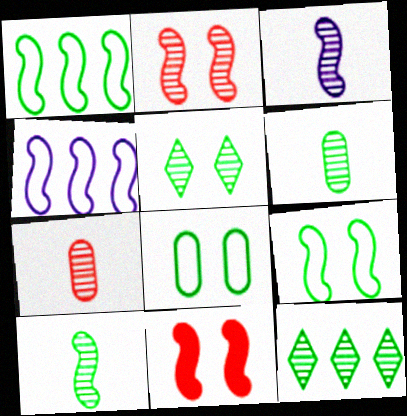[[1, 3, 11], 
[4, 10, 11]]